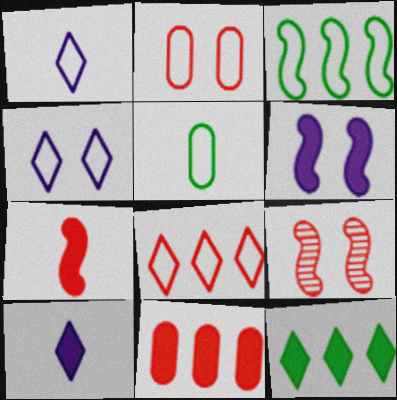[[1, 2, 3]]